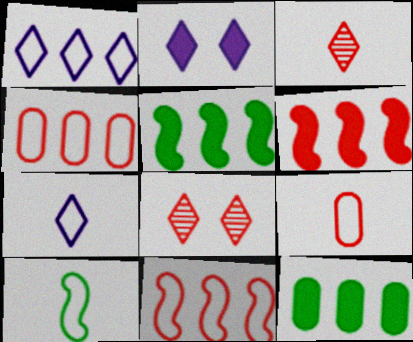[[6, 8, 9], 
[7, 9, 10]]